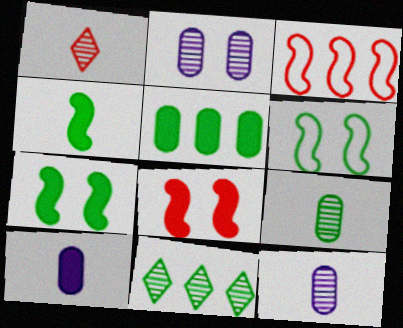[]